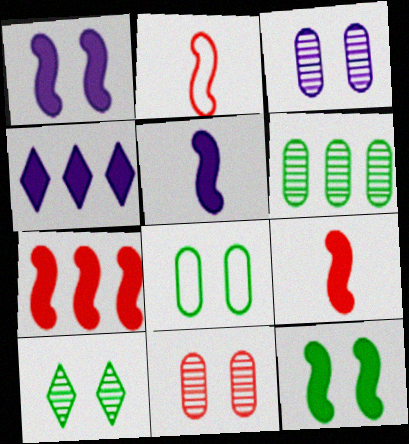[[5, 7, 12], 
[8, 10, 12]]